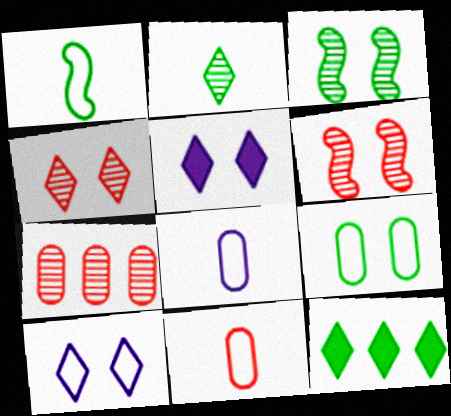[[1, 5, 7], 
[5, 6, 9], 
[6, 8, 12]]